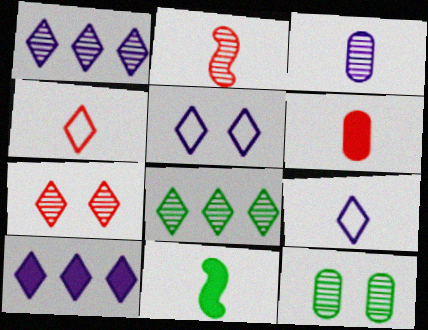[[1, 2, 12], 
[2, 4, 6], 
[3, 4, 11]]